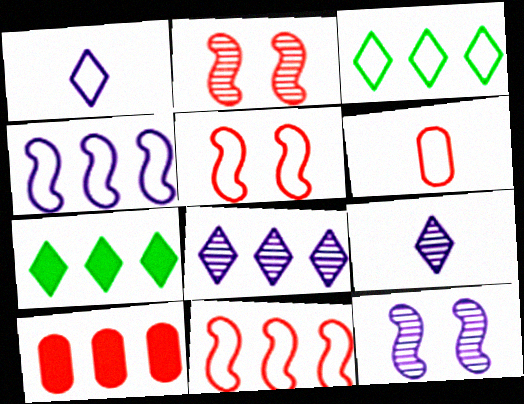[[6, 7, 12]]